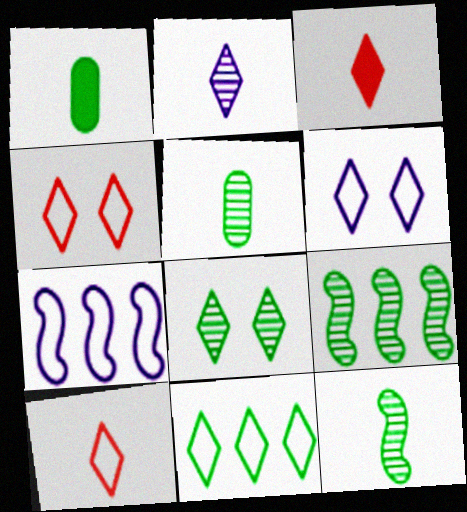[[5, 8, 9], 
[6, 10, 11]]